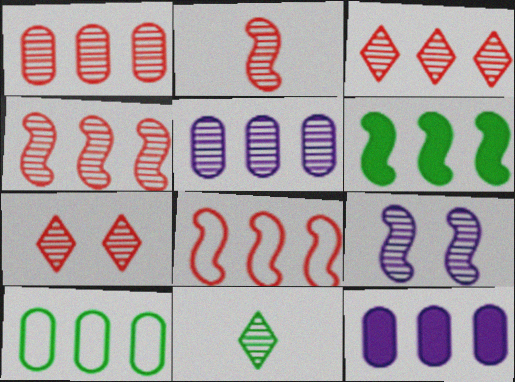[[1, 2, 7], 
[1, 3, 4], 
[1, 9, 11], 
[1, 10, 12]]